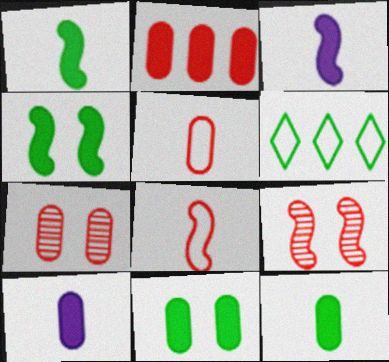[[2, 5, 7], 
[2, 10, 11], 
[3, 6, 7], 
[6, 9, 10]]